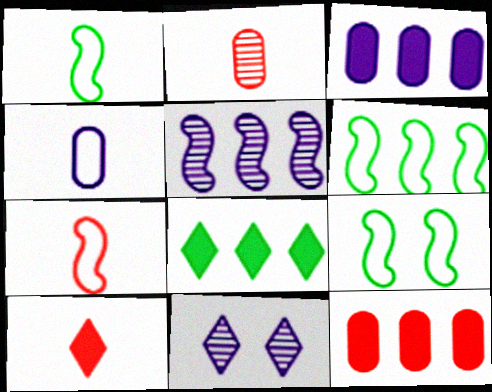[[1, 6, 9], 
[1, 11, 12], 
[2, 7, 10]]